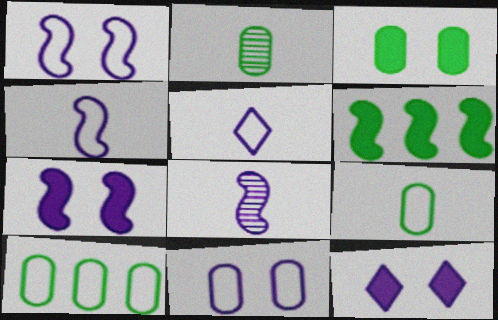[[2, 3, 10]]